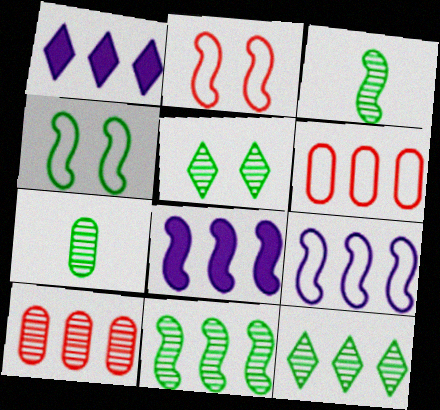[[1, 2, 7], 
[1, 6, 11], 
[2, 3, 8], 
[5, 7, 11], 
[6, 8, 12]]